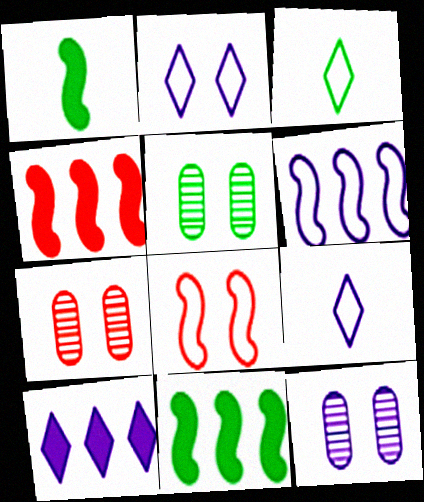[[3, 4, 12], 
[3, 5, 11], 
[4, 5, 9], 
[5, 7, 12], 
[7, 9, 11]]